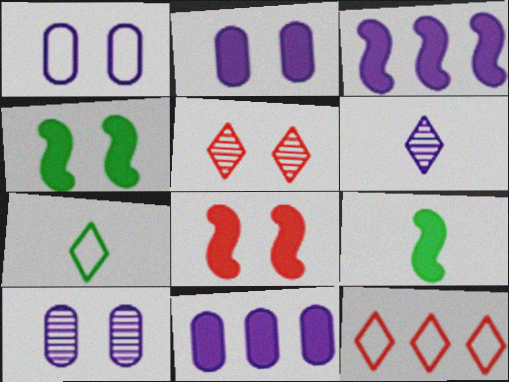[[1, 2, 10], 
[1, 3, 6], 
[1, 4, 5], 
[3, 8, 9], 
[9, 10, 12]]